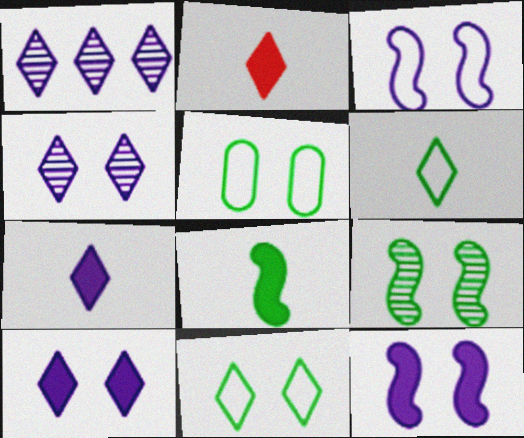[[1, 2, 11]]